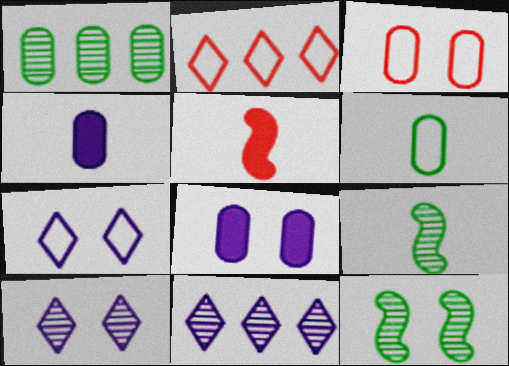[[1, 3, 4], 
[1, 5, 7], 
[2, 4, 12], 
[2, 8, 9]]